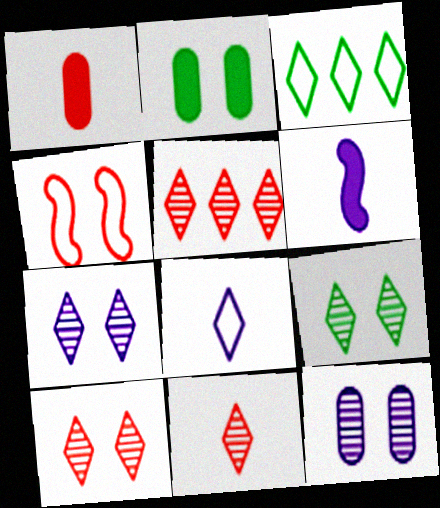[[1, 4, 5], 
[2, 4, 7], 
[5, 10, 11], 
[7, 9, 10]]